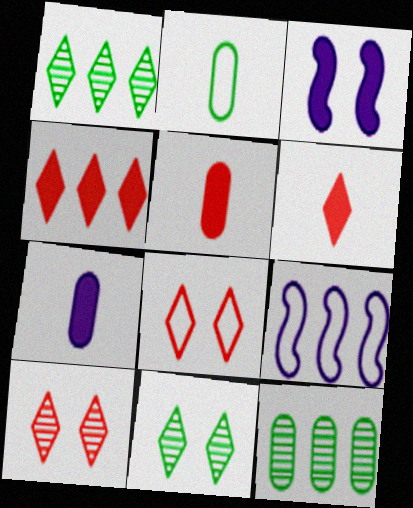[[2, 8, 9], 
[4, 9, 12], 
[5, 9, 11]]